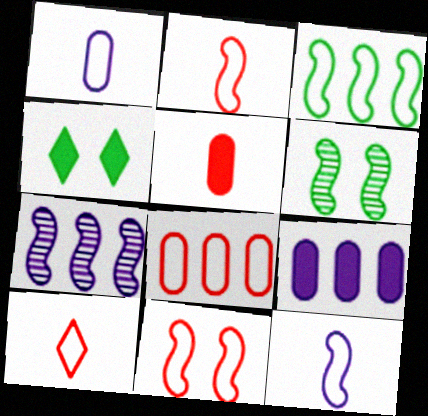[[3, 11, 12], 
[6, 9, 10], 
[8, 10, 11]]